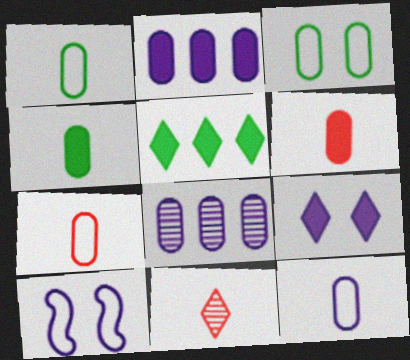[[1, 7, 12], 
[3, 6, 8]]